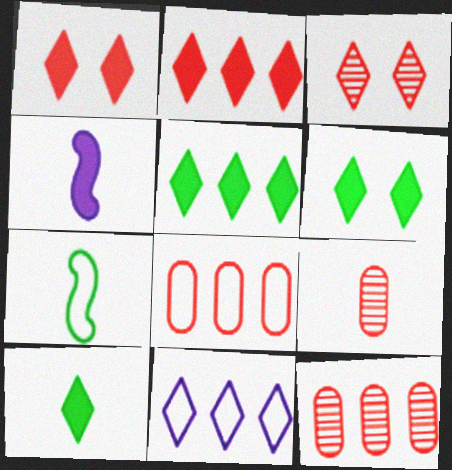[[3, 10, 11], 
[5, 6, 10]]